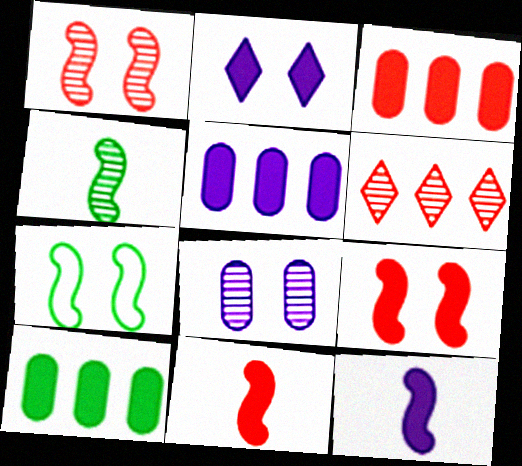[[2, 5, 12], 
[2, 10, 11], 
[3, 5, 10], 
[4, 6, 8]]